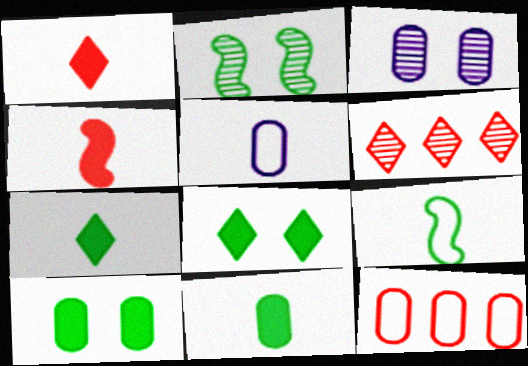[[3, 11, 12]]